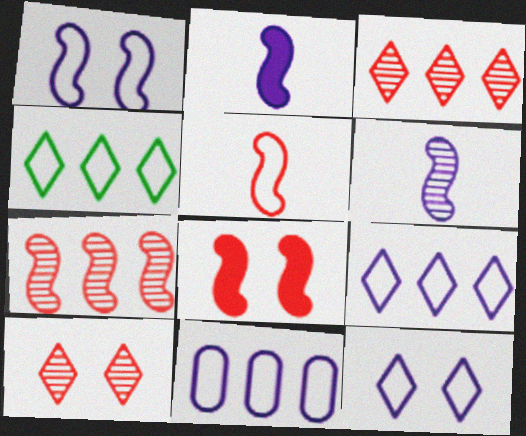[[5, 7, 8]]